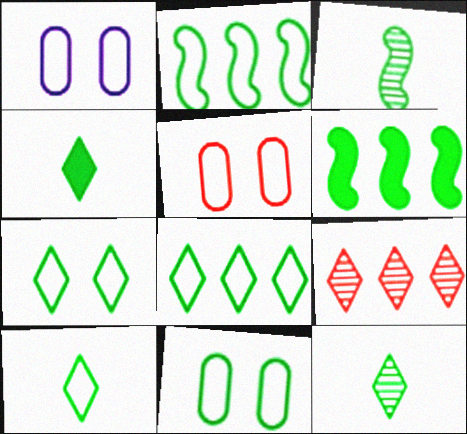[[1, 5, 11], 
[2, 10, 11], 
[4, 10, 12], 
[6, 11, 12], 
[7, 8, 10]]